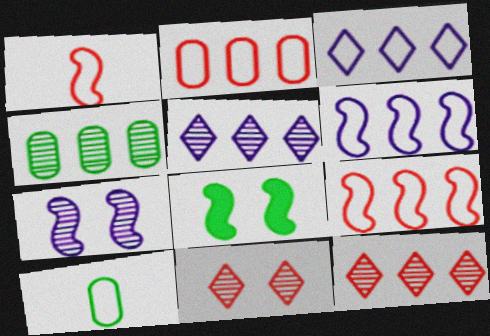[]